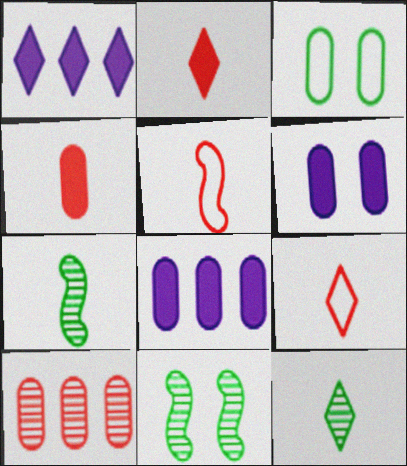[[8, 9, 11]]